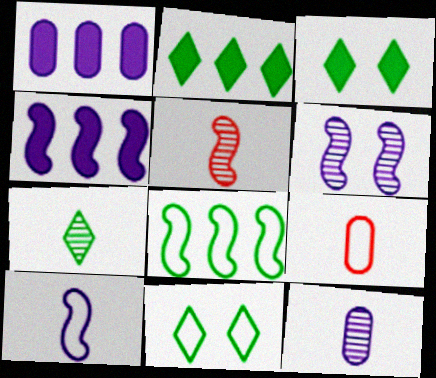[[1, 5, 11], 
[2, 6, 9], 
[2, 7, 11], 
[4, 6, 10], 
[5, 7, 12]]